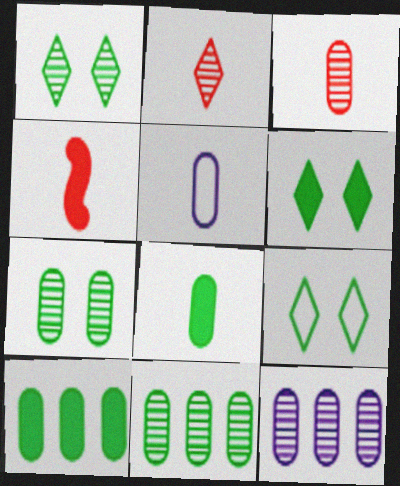[[1, 6, 9], 
[3, 5, 8], 
[3, 7, 12], 
[4, 9, 12]]